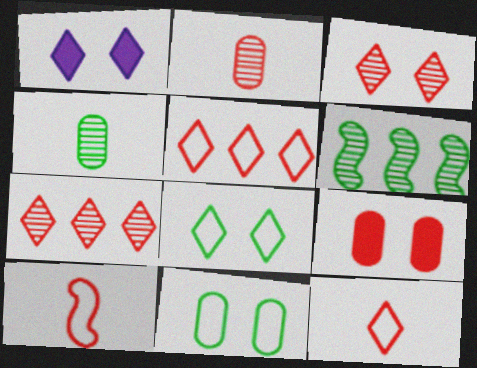[[1, 3, 8], 
[7, 9, 10]]